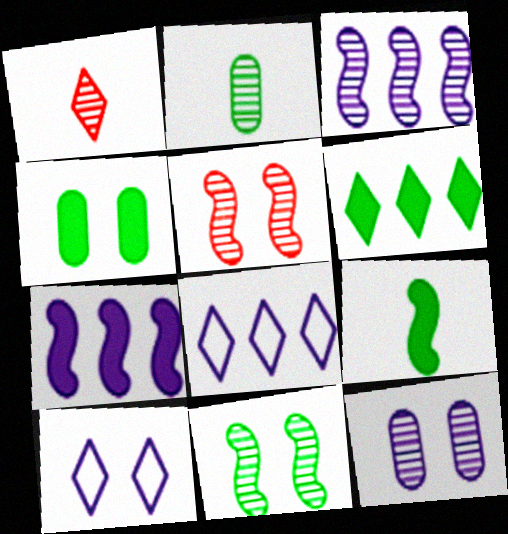[[1, 6, 10], 
[4, 5, 10], 
[4, 6, 9]]